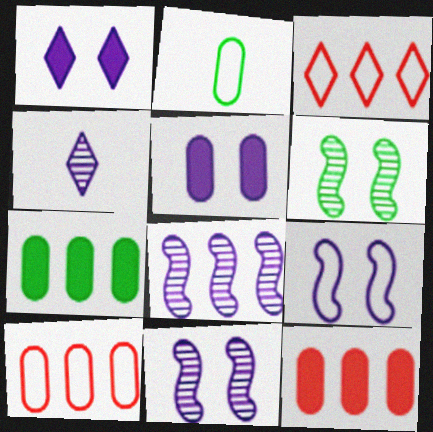[[2, 3, 9], 
[3, 7, 8]]